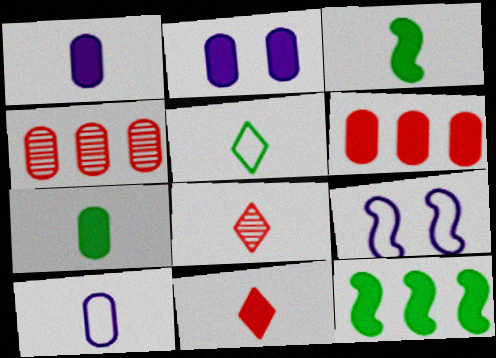[[1, 3, 11], 
[2, 6, 7], 
[2, 11, 12], 
[3, 8, 10]]